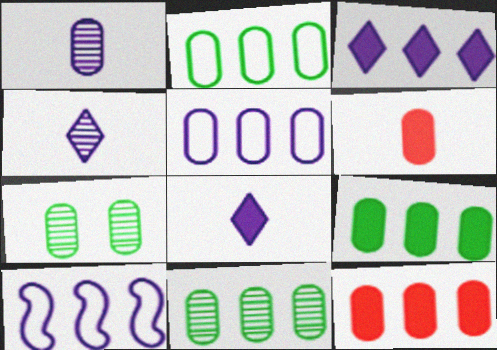[[2, 9, 11], 
[5, 6, 7], 
[5, 11, 12]]